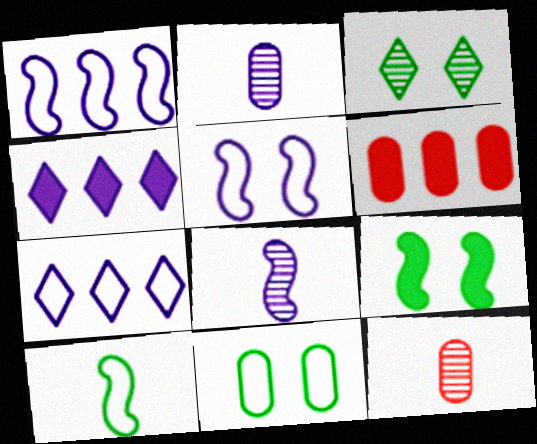[[2, 4, 5], 
[2, 6, 11], 
[3, 9, 11], 
[7, 9, 12]]